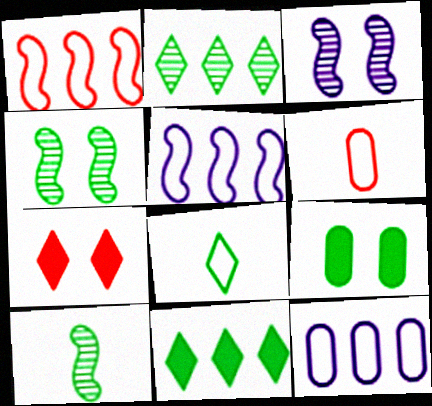[[3, 6, 11], 
[7, 10, 12]]